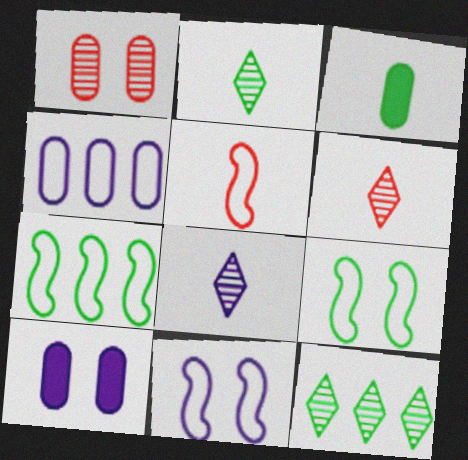[[1, 3, 4], 
[2, 6, 8], 
[3, 5, 8], 
[3, 9, 12], 
[5, 7, 11], 
[5, 10, 12], 
[6, 7, 10]]